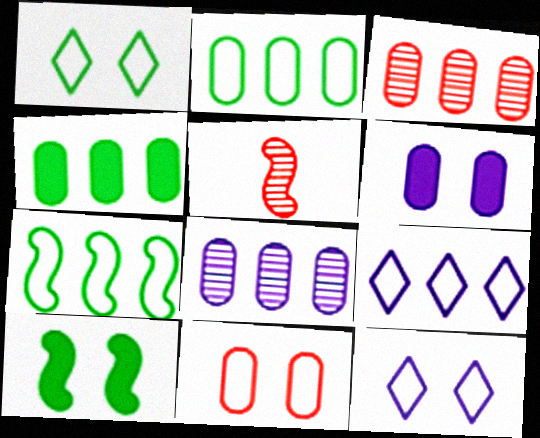[[4, 5, 12]]